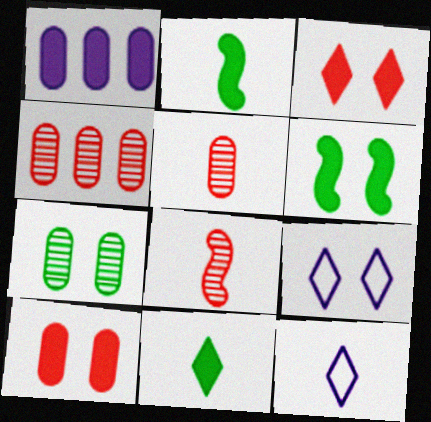[[1, 2, 3], 
[2, 4, 9], 
[2, 5, 12], 
[4, 6, 12]]